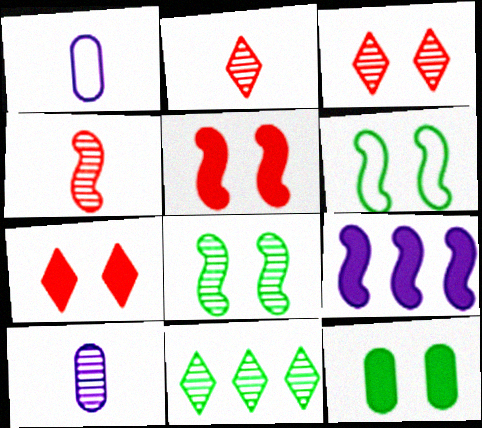[[1, 5, 11], 
[4, 6, 9]]